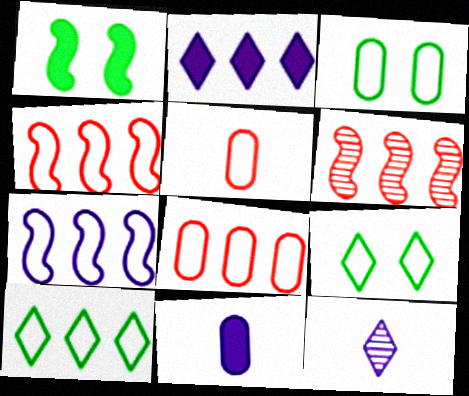[[1, 8, 12], 
[5, 7, 9], 
[6, 9, 11], 
[7, 8, 10]]